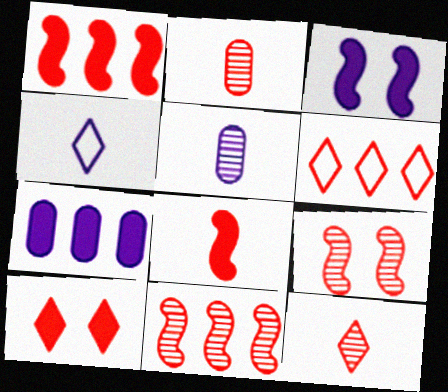[[6, 10, 12]]